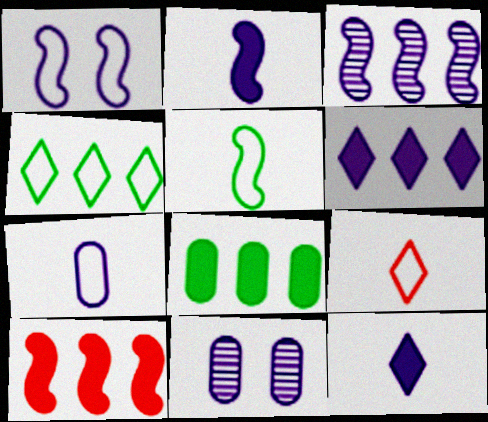[[1, 2, 3], 
[5, 7, 9], 
[6, 8, 10]]